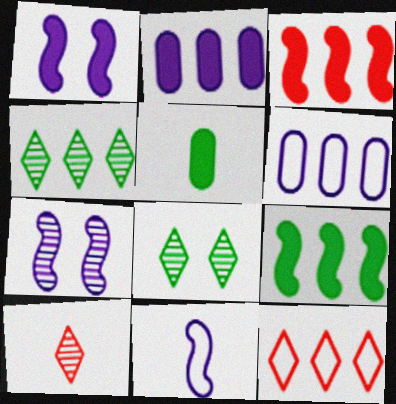[[3, 4, 6], 
[5, 7, 12], 
[5, 10, 11]]